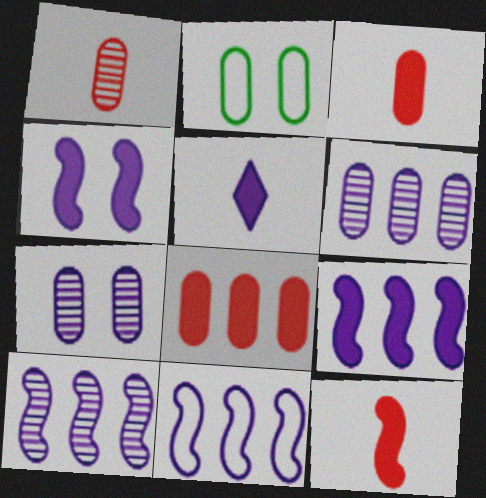[[2, 3, 6], 
[5, 7, 11], 
[9, 10, 11]]